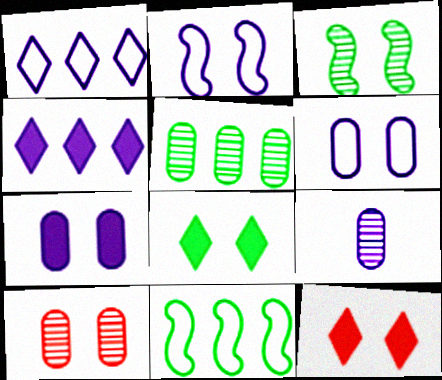[[2, 4, 9], 
[2, 8, 10], 
[3, 6, 12], 
[5, 9, 10], 
[9, 11, 12]]